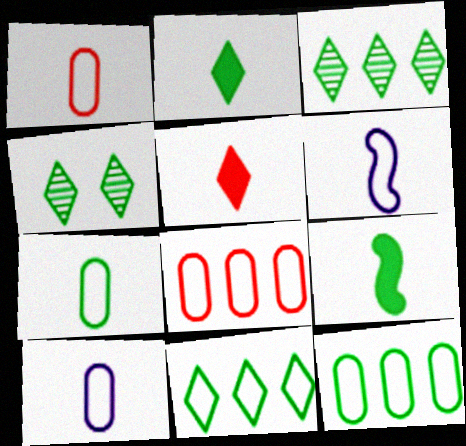[[1, 7, 10], 
[2, 4, 11], 
[4, 9, 12]]